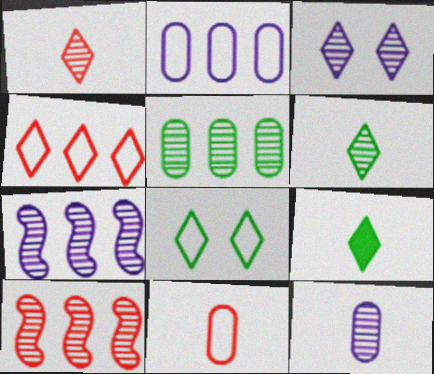[[3, 4, 9], 
[3, 7, 12]]